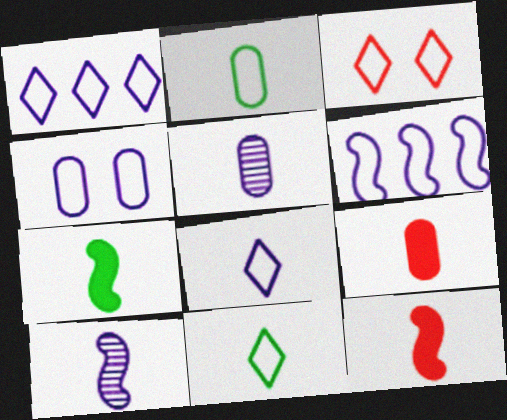[[1, 3, 11], 
[2, 3, 6], 
[2, 5, 9], 
[4, 6, 8], 
[5, 11, 12], 
[9, 10, 11]]